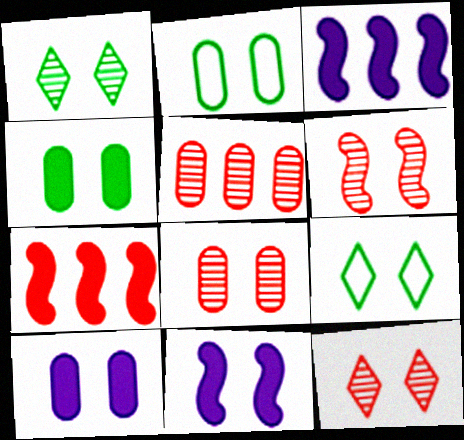[[2, 8, 10], 
[2, 11, 12], 
[6, 8, 12], 
[6, 9, 10], 
[8, 9, 11]]